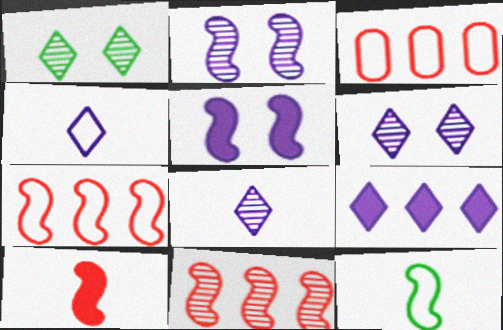[[4, 6, 9], 
[5, 11, 12]]